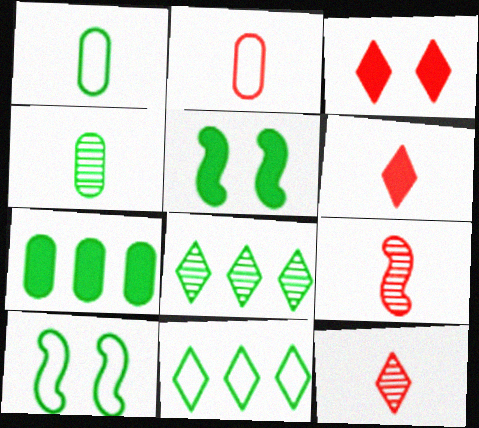[[1, 5, 8], 
[1, 10, 11], 
[2, 6, 9], 
[4, 5, 11]]